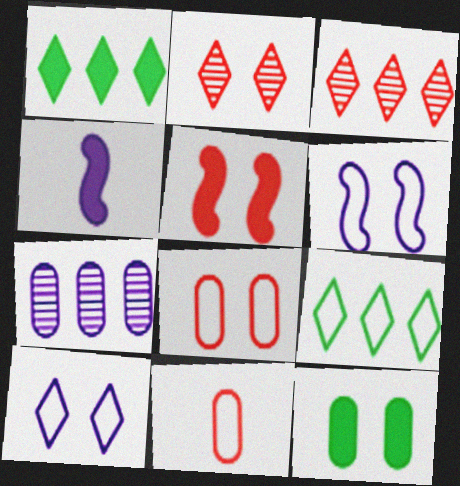[[2, 5, 8], 
[2, 6, 12], 
[3, 5, 11], 
[4, 7, 10], 
[6, 9, 11], 
[7, 11, 12]]